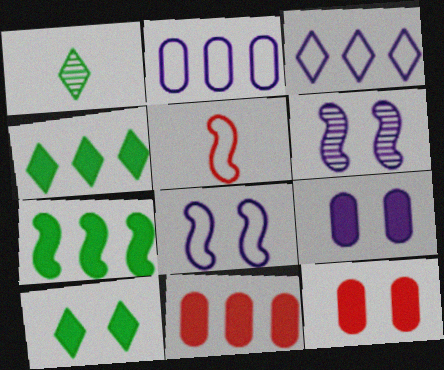[[1, 8, 11], 
[5, 6, 7]]